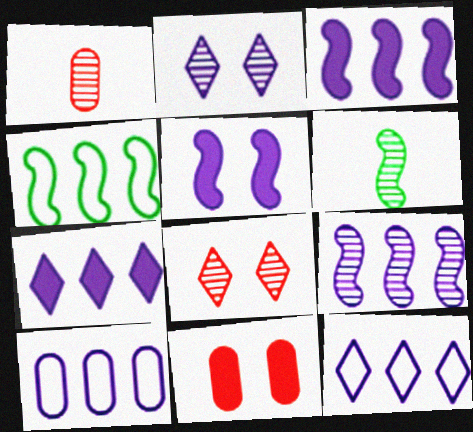[[6, 11, 12], 
[7, 9, 10]]